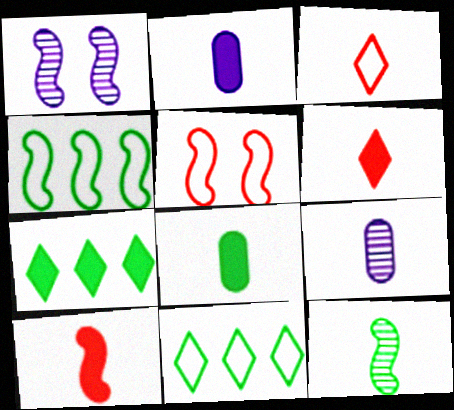[[1, 4, 10], 
[2, 3, 12], 
[5, 7, 9]]